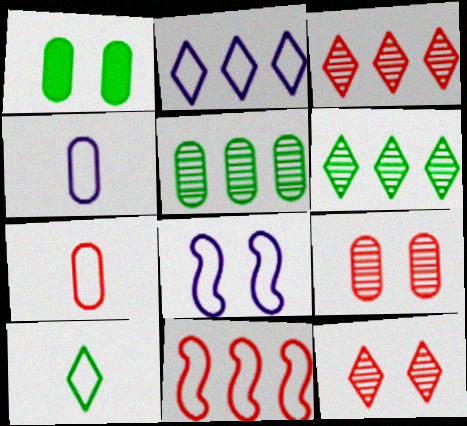[[1, 8, 12], 
[2, 4, 8]]